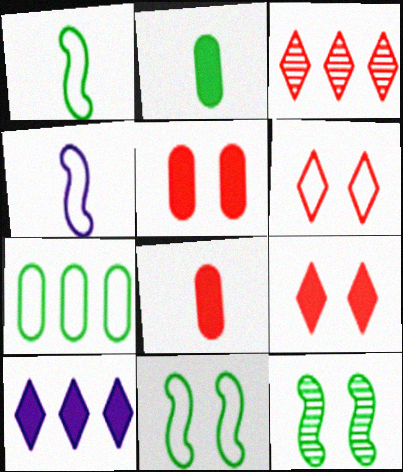[[4, 6, 7]]